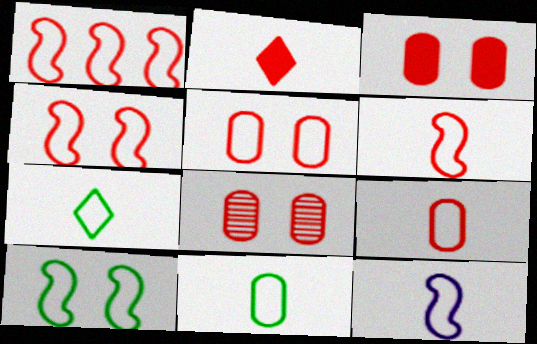[[1, 2, 8], 
[1, 4, 6], 
[1, 10, 12], 
[3, 5, 8], 
[7, 9, 12]]